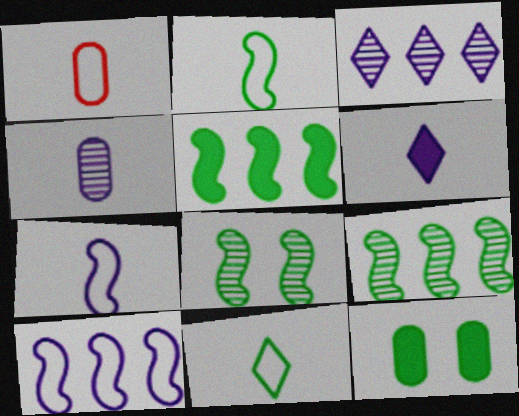[[1, 7, 11], 
[2, 5, 8], 
[4, 6, 7], 
[9, 11, 12]]